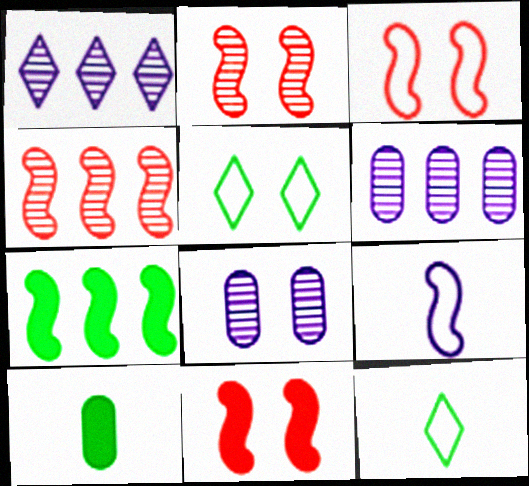[[1, 3, 10], 
[2, 3, 11], 
[2, 7, 9], 
[5, 8, 11], 
[6, 11, 12]]